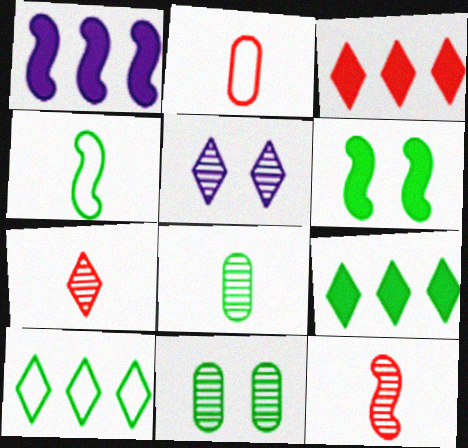[[4, 9, 11], 
[6, 8, 10]]